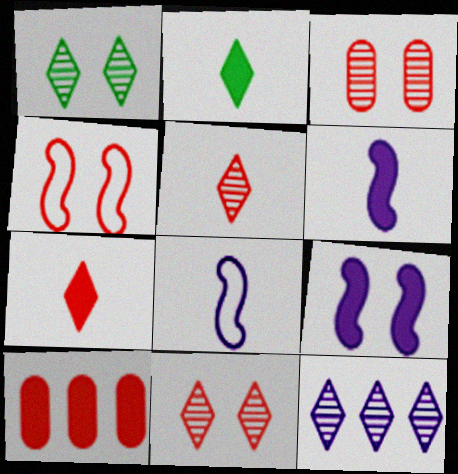[[1, 5, 12], 
[1, 8, 10], 
[2, 9, 10], 
[4, 5, 10]]